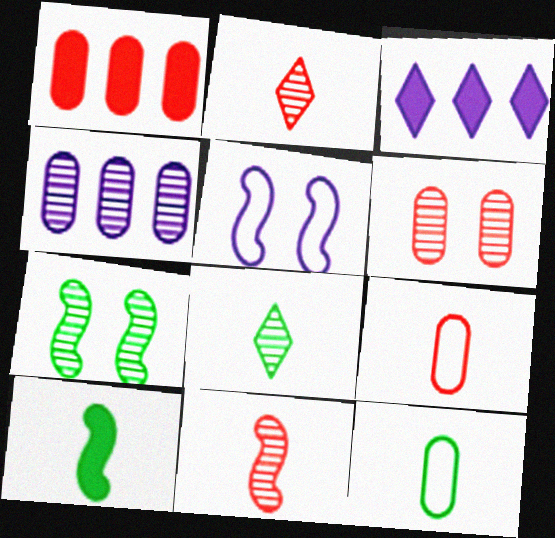[[1, 5, 8], 
[1, 6, 9], 
[2, 4, 7], 
[3, 7, 9], 
[8, 10, 12]]